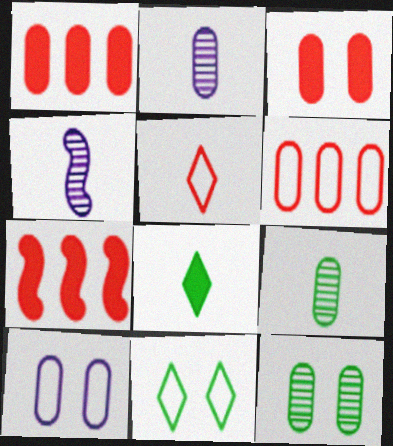[[1, 4, 11], 
[1, 9, 10], 
[2, 7, 11], 
[3, 10, 12]]